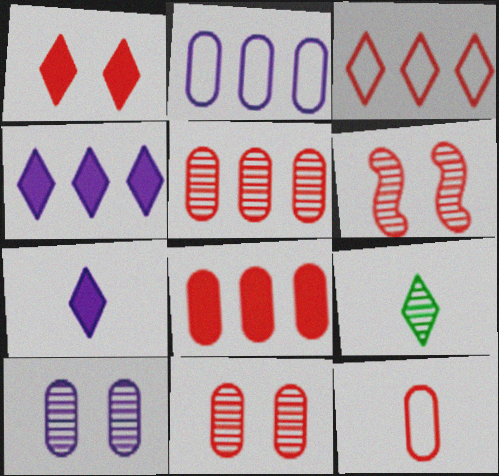[[8, 11, 12]]